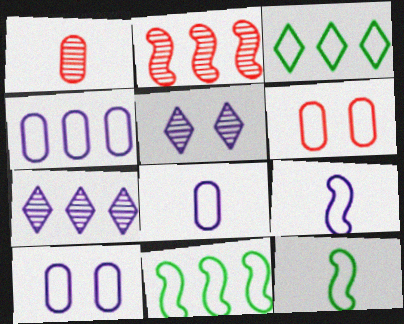[[3, 6, 9], 
[4, 8, 10]]